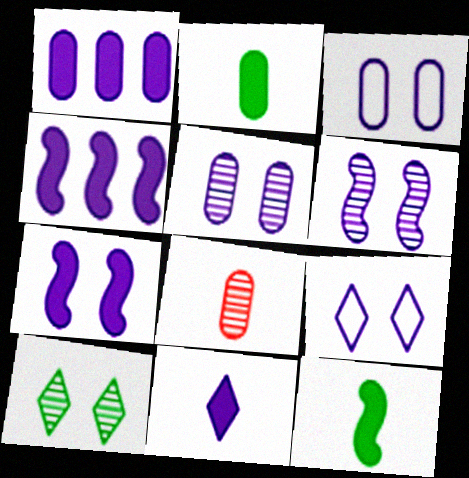[[1, 7, 11], 
[5, 7, 9]]